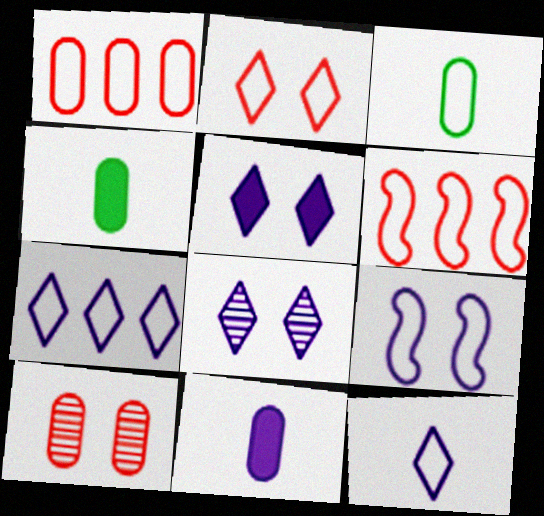[[4, 6, 8]]